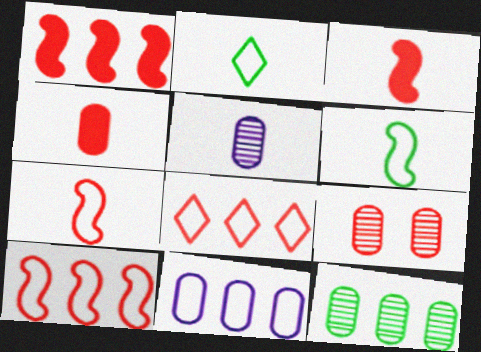[[2, 3, 5], 
[3, 8, 9], 
[5, 9, 12]]